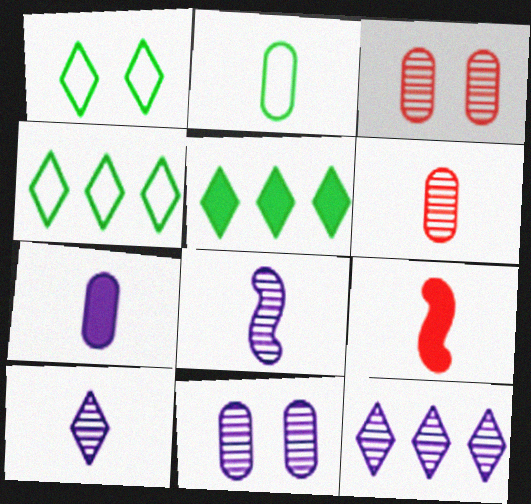[[2, 6, 7], 
[2, 9, 10], 
[4, 9, 11], 
[8, 11, 12]]